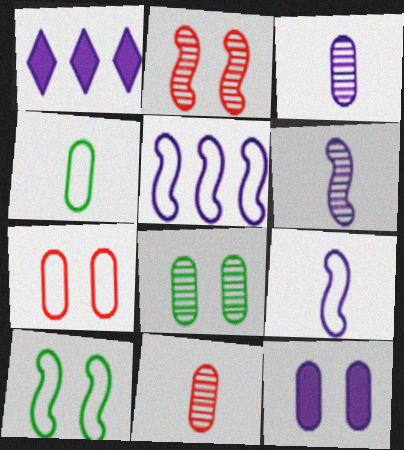[[1, 2, 4], 
[1, 10, 11], 
[7, 8, 12]]